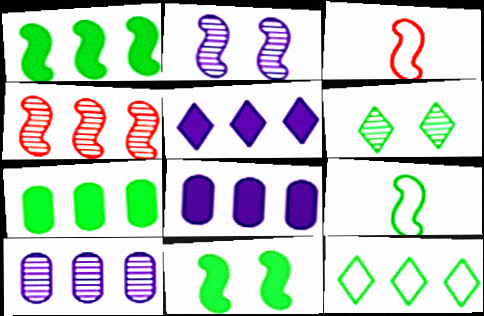[[1, 2, 3], 
[3, 6, 8], 
[4, 8, 12], 
[6, 7, 9]]